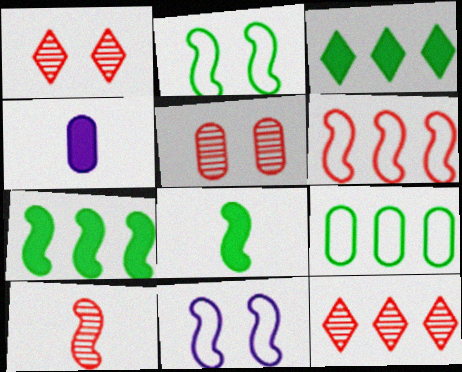[[2, 4, 12], 
[4, 5, 9], 
[5, 10, 12], 
[7, 10, 11]]